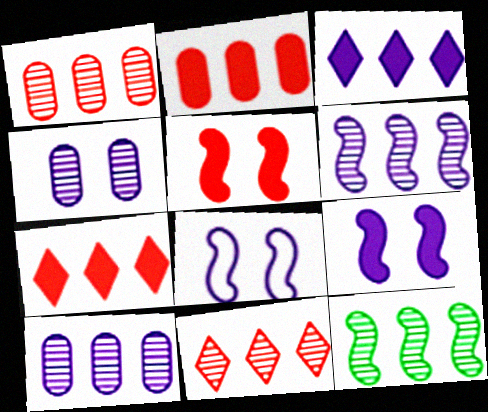[[10, 11, 12]]